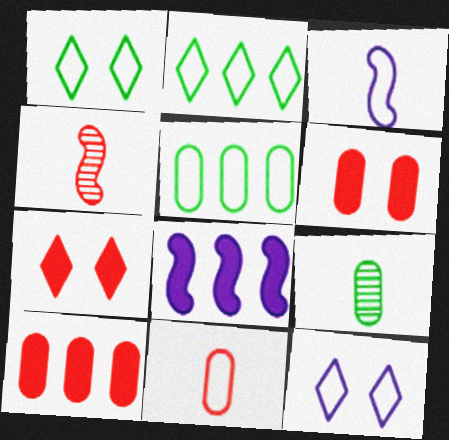[]